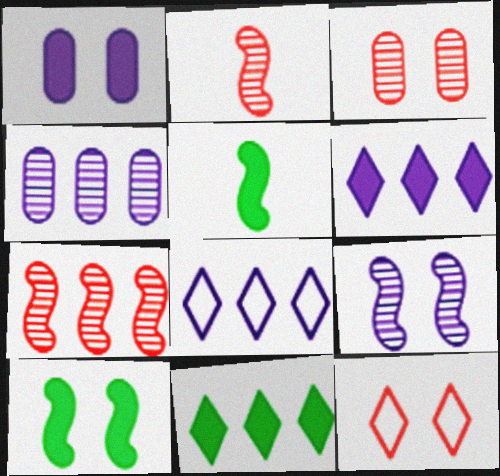[[3, 5, 8], 
[4, 5, 12]]